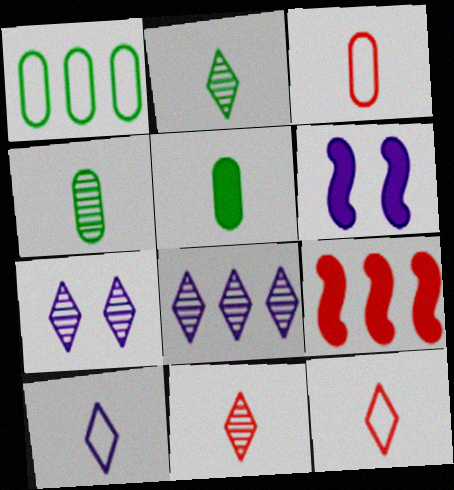[[1, 6, 11], 
[1, 8, 9]]